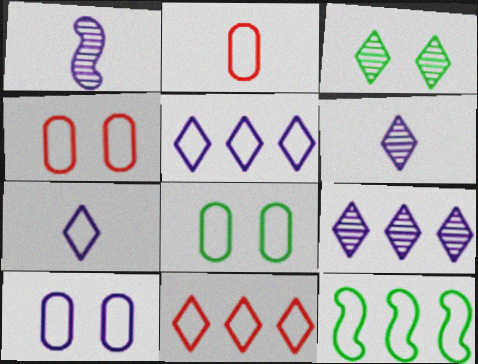[[4, 7, 12], 
[4, 8, 10]]